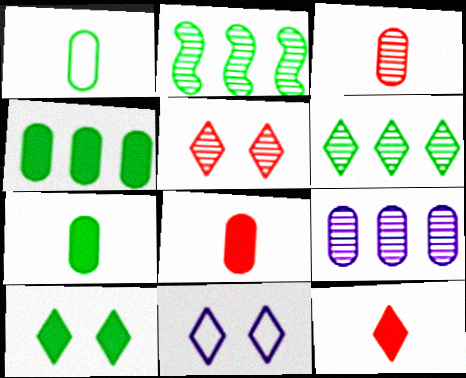[[1, 2, 10], 
[2, 8, 11], 
[5, 10, 11], 
[6, 11, 12]]